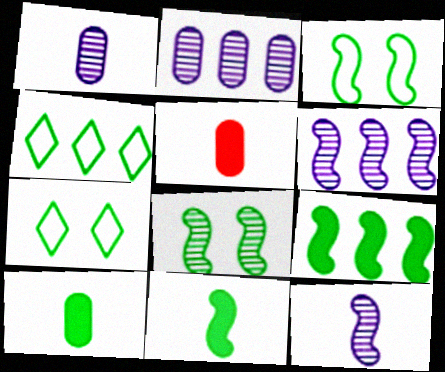[[4, 8, 10], 
[5, 6, 7]]